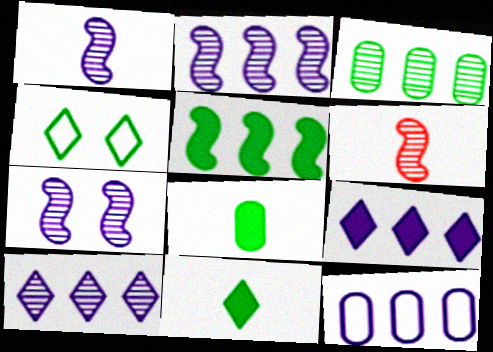[[1, 2, 7], 
[2, 9, 12]]